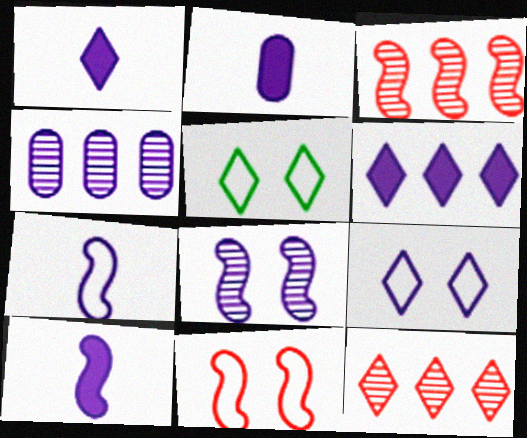[[1, 2, 10], 
[1, 5, 12], 
[2, 3, 5], 
[4, 9, 10]]